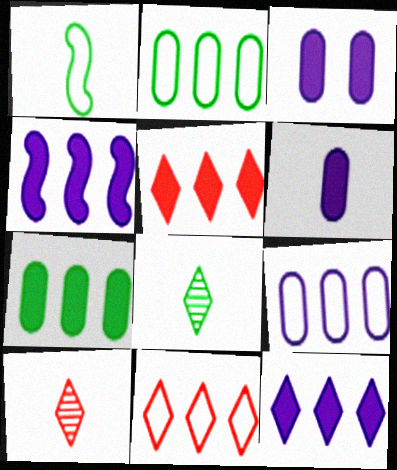[[1, 6, 10], 
[4, 5, 7]]